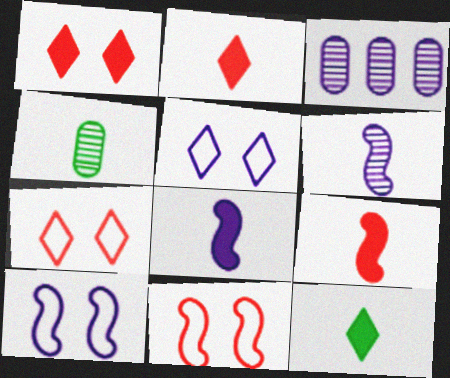[[3, 5, 8], 
[3, 11, 12]]